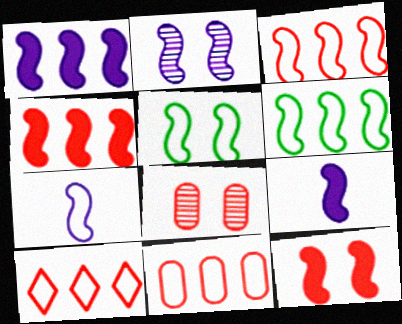[[1, 2, 7], 
[2, 5, 12], 
[3, 5, 7], 
[3, 10, 11]]